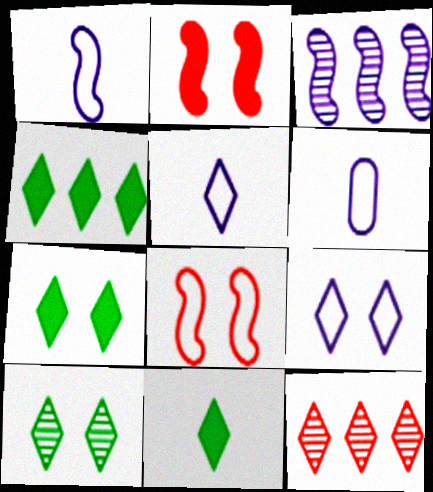[[1, 5, 6], 
[4, 7, 11], 
[5, 7, 12], 
[9, 11, 12]]